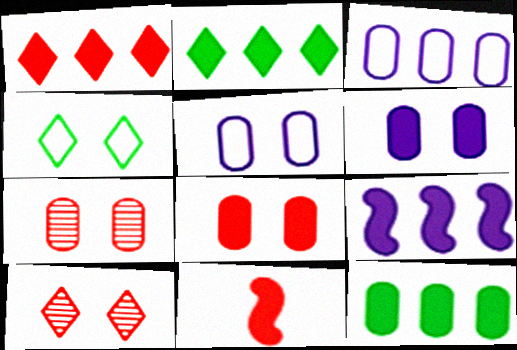[[1, 8, 11], 
[1, 9, 12], 
[2, 6, 11]]